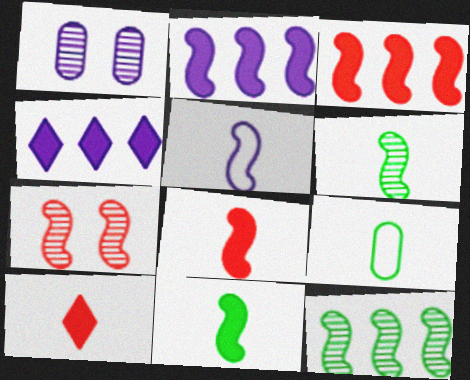[[1, 4, 5], 
[4, 7, 9], 
[5, 6, 8]]